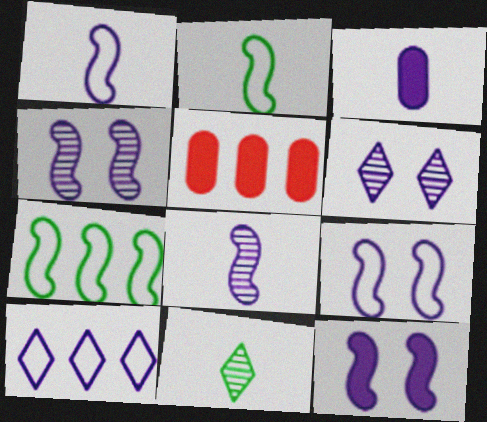[[2, 5, 6], 
[3, 4, 10], 
[4, 9, 12], 
[5, 9, 11]]